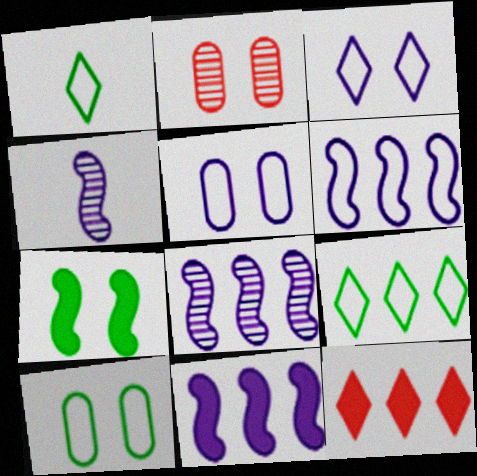[[1, 2, 11], 
[2, 3, 7], 
[4, 10, 12], 
[6, 8, 11]]